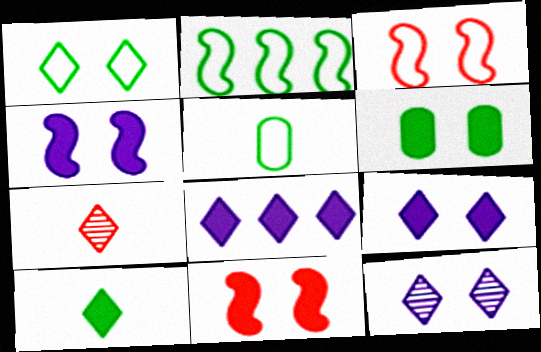[[1, 2, 5], 
[1, 7, 8], 
[3, 6, 12], 
[6, 9, 11]]